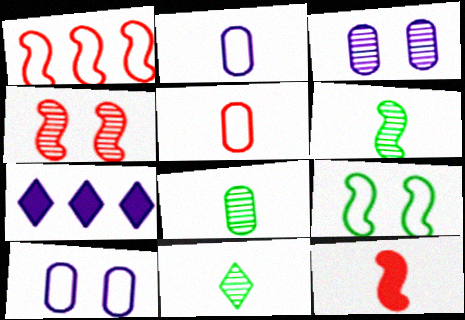[[1, 4, 12], 
[2, 11, 12], 
[6, 8, 11]]